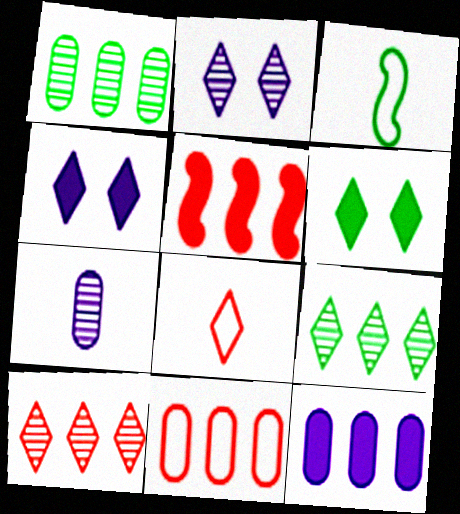[[1, 3, 6], 
[1, 11, 12], 
[4, 8, 9], 
[5, 10, 11]]